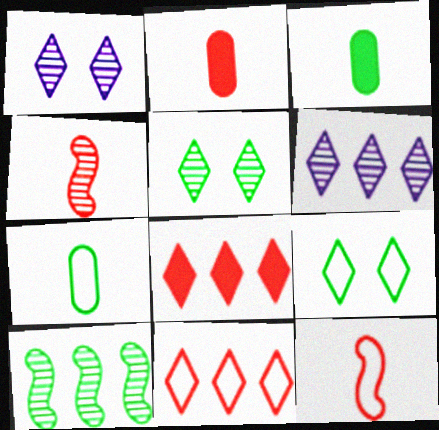[[3, 9, 10]]